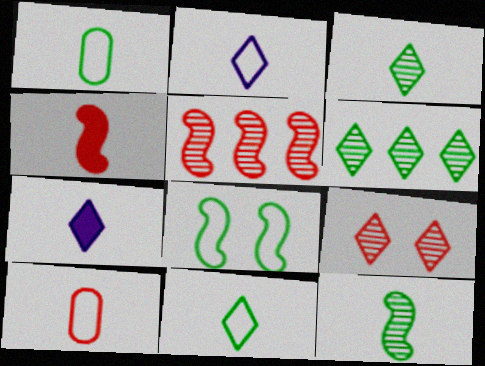[[7, 10, 12]]